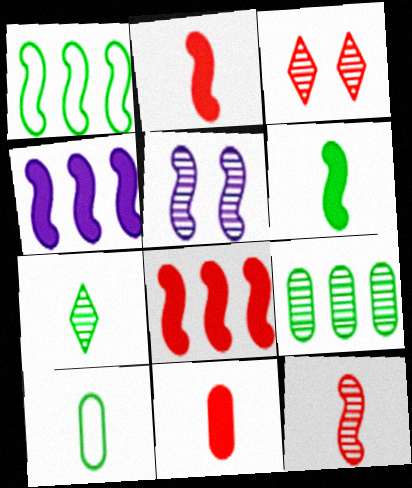[[1, 2, 5], 
[3, 4, 10], 
[6, 7, 10]]